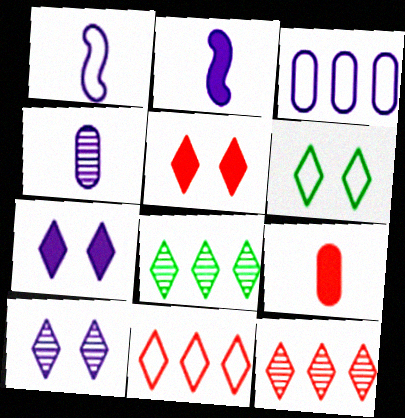[[2, 3, 10], 
[5, 6, 10]]